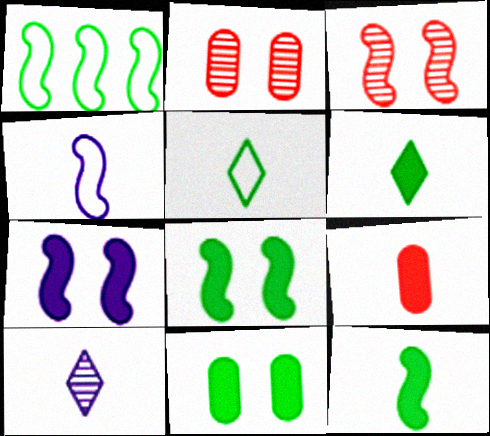[]